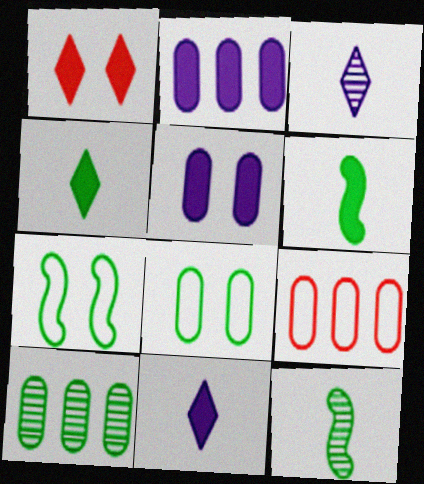[[1, 2, 6], 
[2, 9, 10], 
[4, 7, 10]]